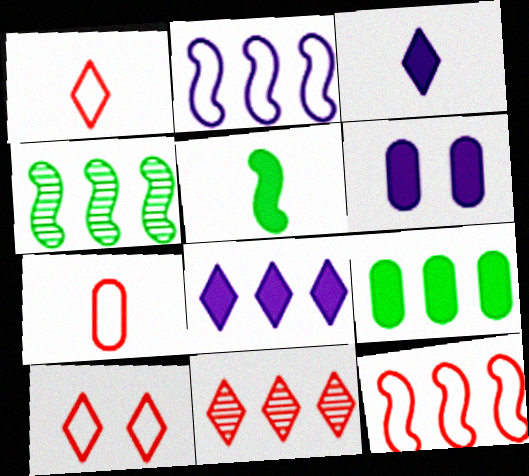[[1, 4, 6], 
[2, 9, 11], 
[7, 10, 12]]